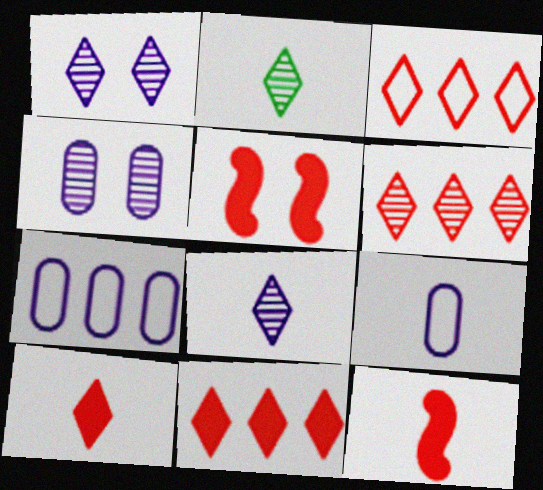[[1, 2, 6], 
[2, 5, 7], 
[2, 9, 12], 
[3, 6, 11]]